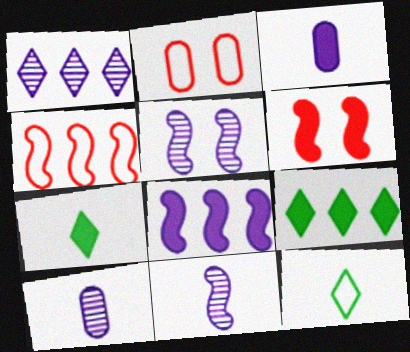[[1, 5, 10], 
[2, 9, 11], 
[3, 6, 9]]